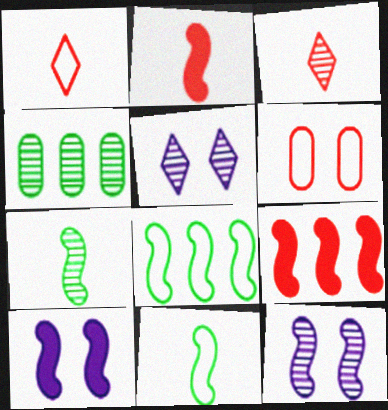[[1, 4, 10], 
[2, 8, 12], 
[3, 4, 12], 
[3, 6, 9], 
[9, 11, 12]]